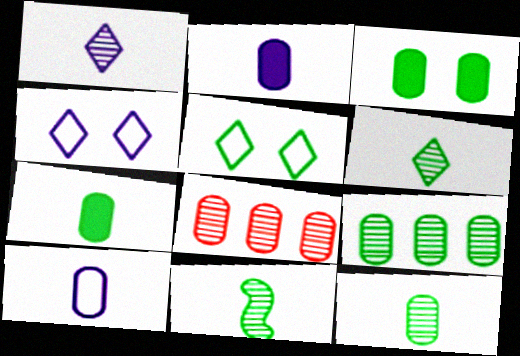[[3, 8, 10], 
[6, 11, 12]]